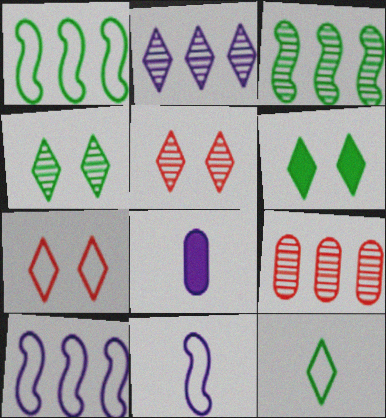[[1, 5, 8], 
[2, 3, 9], 
[3, 7, 8], 
[6, 9, 11]]